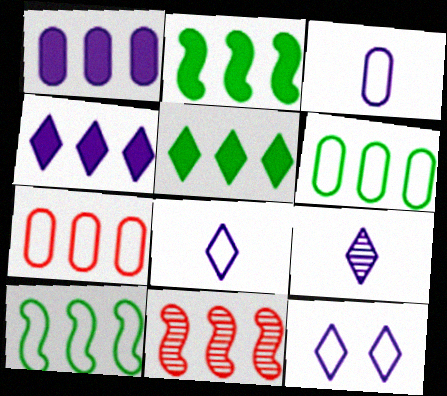[[4, 6, 11], 
[4, 9, 12]]